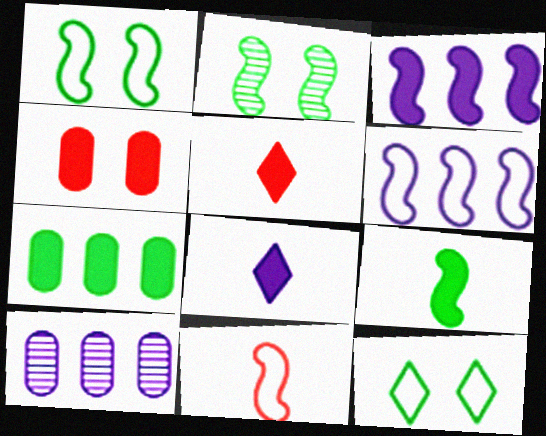[[1, 5, 10], 
[1, 6, 11], 
[2, 3, 11]]